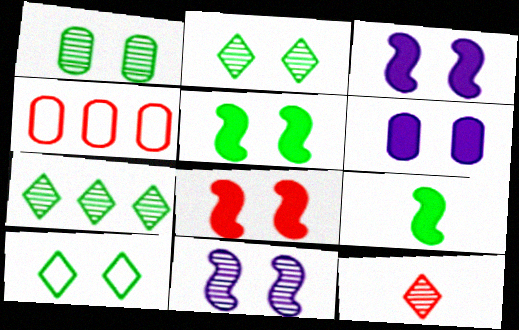[[1, 5, 10], 
[3, 5, 8], 
[4, 8, 12]]